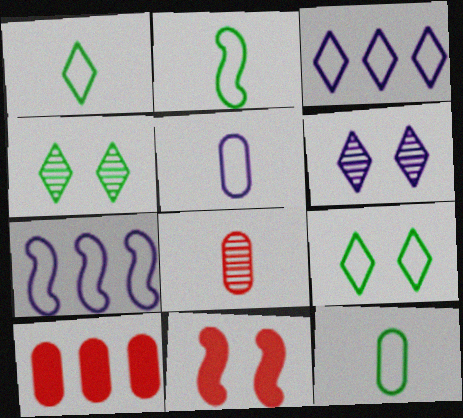[[1, 2, 12], 
[2, 6, 10]]